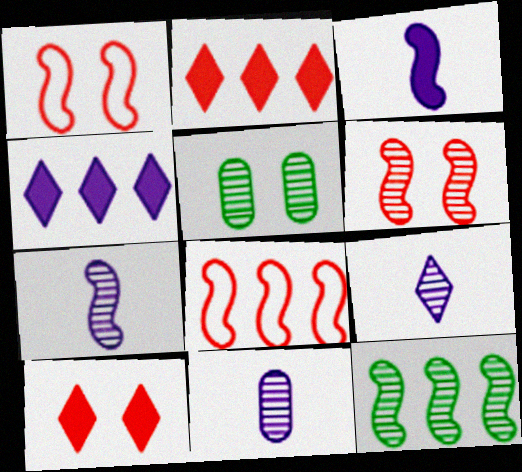[[1, 3, 12], 
[6, 7, 12], 
[7, 9, 11]]